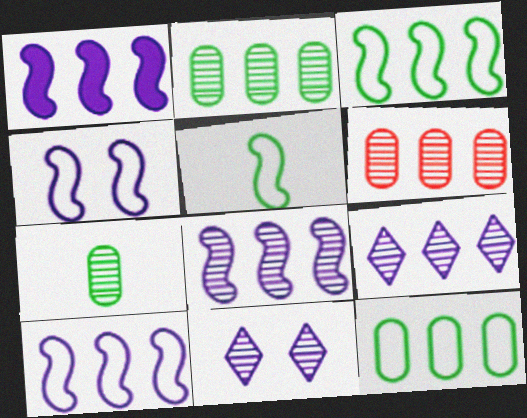[[1, 8, 10]]